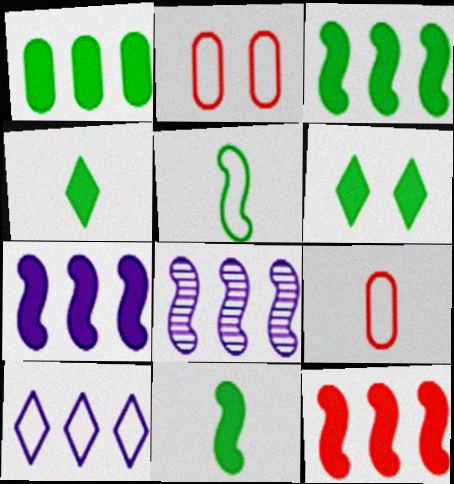[[1, 6, 11], 
[2, 4, 8], 
[2, 5, 10], 
[3, 7, 12], 
[6, 8, 9]]